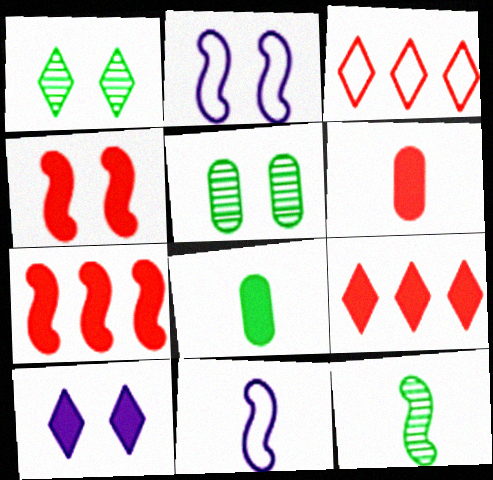[[2, 7, 12], 
[4, 6, 9], 
[5, 9, 11], 
[7, 8, 10]]